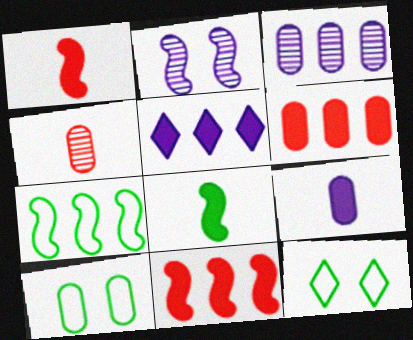[[1, 2, 7], 
[1, 3, 12]]